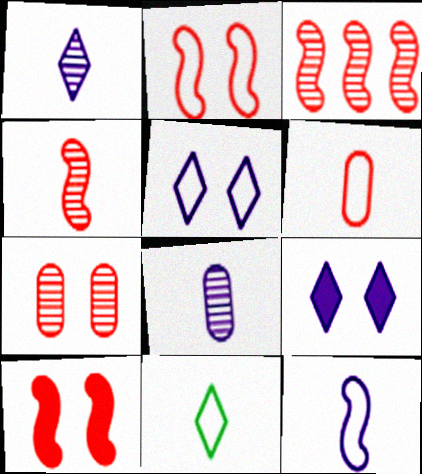[[6, 11, 12]]